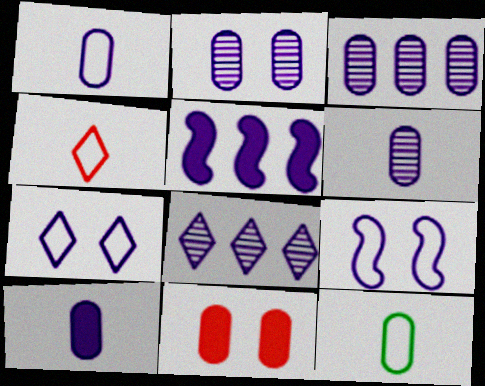[[1, 6, 10], 
[2, 3, 6], 
[3, 11, 12], 
[5, 6, 7], 
[8, 9, 10]]